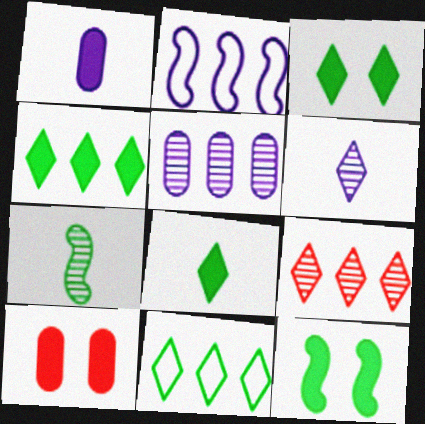[[3, 4, 8]]